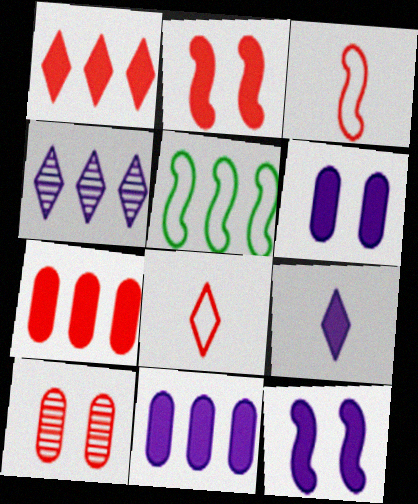[[1, 3, 10], 
[4, 5, 7], 
[5, 9, 10], 
[9, 11, 12]]